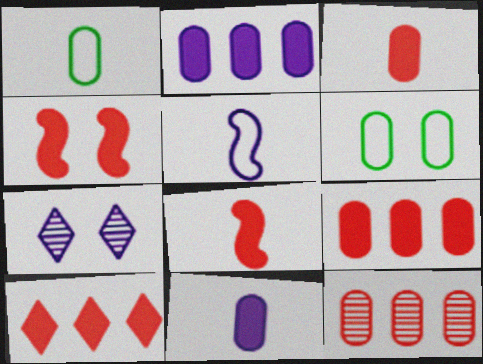[[2, 5, 7], 
[3, 4, 10], 
[4, 6, 7], 
[6, 11, 12]]